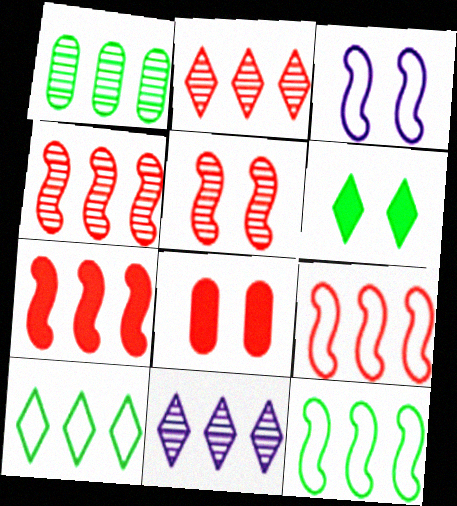[[1, 4, 11], 
[4, 7, 9]]